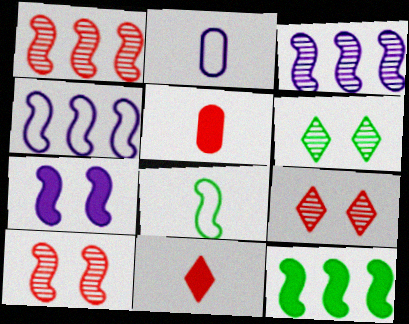[[1, 4, 12], 
[1, 7, 8], 
[2, 9, 12], 
[4, 5, 6]]